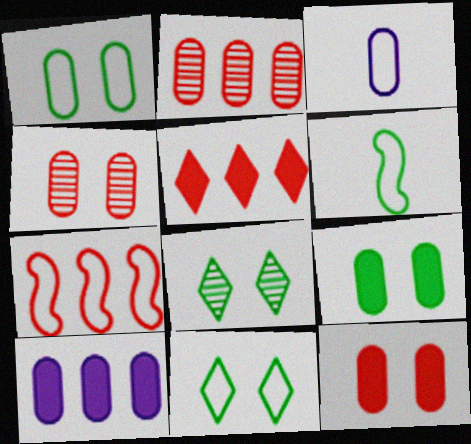[[2, 3, 9], 
[2, 5, 7], 
[3, 7, 11]]